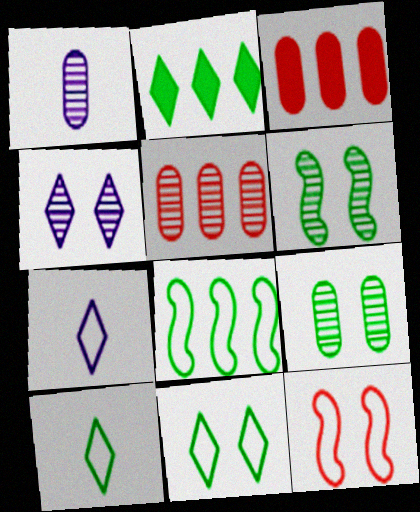[[1, 2, 12], 
[1, 5, 9], 
[3, 6, 7]]